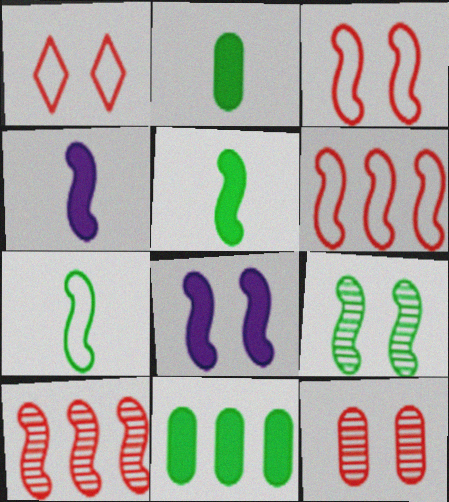[[3, 8, 9], 
[4, 6, 9], 
[7, 8, 10]]